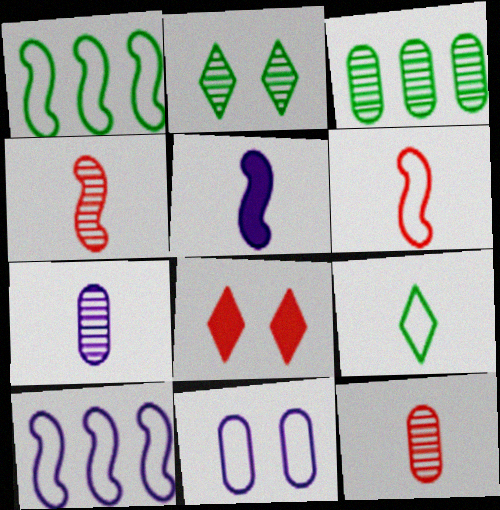[[1, 7, 8], 
[5, 9, 12]]